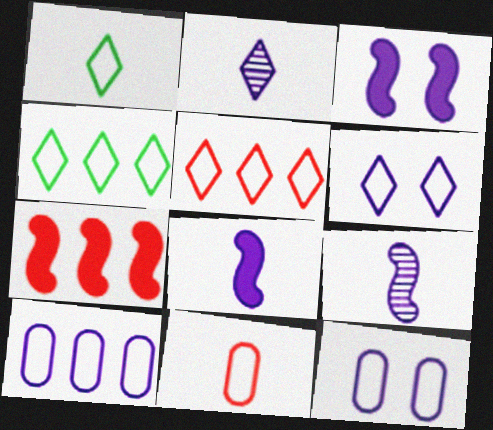[[1, 5, 6], 
[2, 3, 10]]